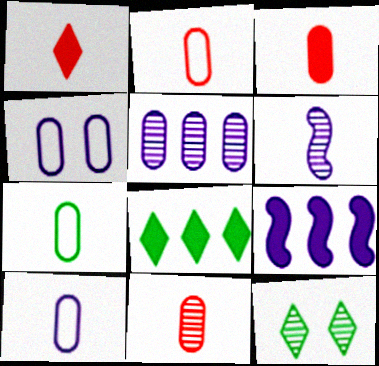[[1, 6, 7], 
[2, 3, 11], 
[2, 7, 10], 
[2, 9, 12]]